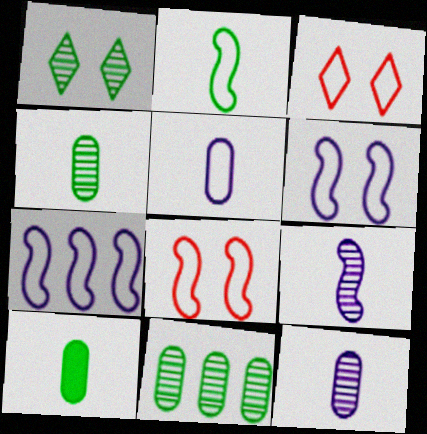[[2, 7, 8]]